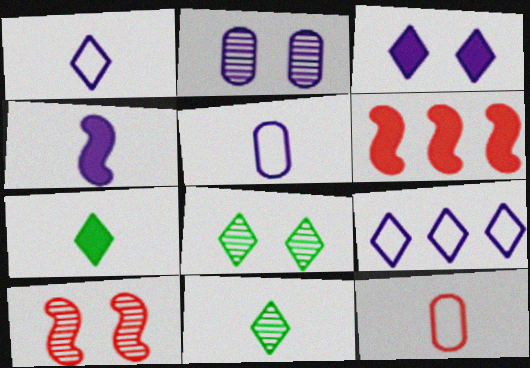[[2, 4, 9], 
[2, 8, 10], 
[4, 11, 12], 
[5, 6, 8]]